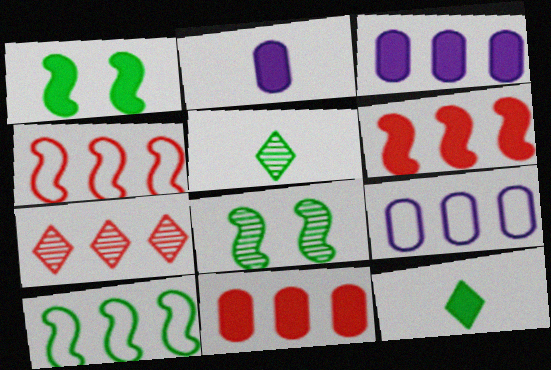[[3, 7, 10], 
[4, 7, 11]]